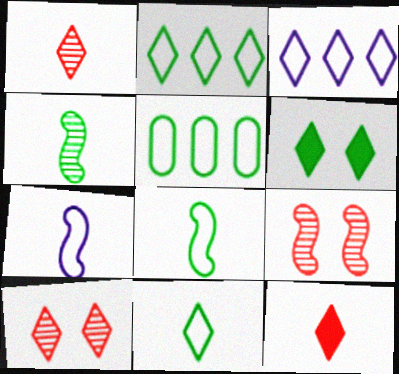[[1, 3, 6], 
[4, 5, 6]]